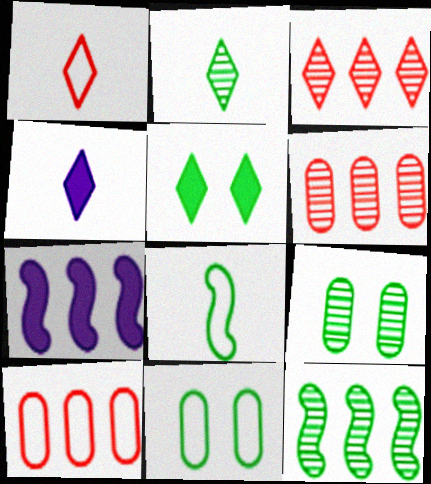[[1, 2, 4], 
[1, 7, 9], 
[2, 9, 12]]